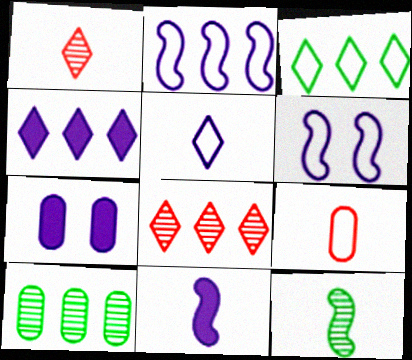[[3, 4, 8], 
[3, 6, 9], 
[4, 7, 11], 
[7, 9, 10]]